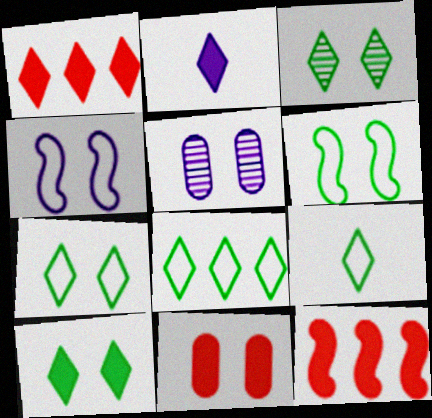[[1, 2, 10], 
[3, 4, 11], 
[3, 7, 10], 
[5, 9, 12], 
[7, 8, 9]]